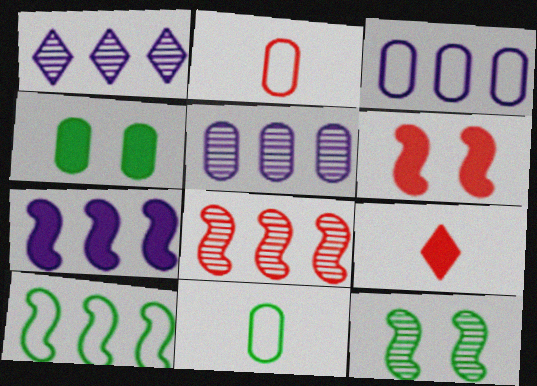[[1, 3, 7], 
[1, 6, 11], 
[2, 4, 5], 
[3, 9, 12], 
[4, 7, 9], 
[7, 8, 10]]